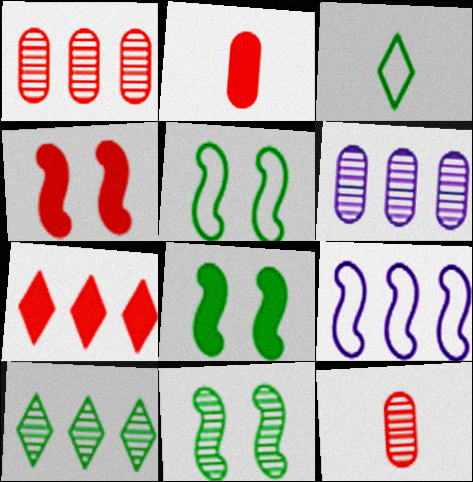[[2, 4, 7], 
[3, 4, 6], 
[5, 8, 11]]